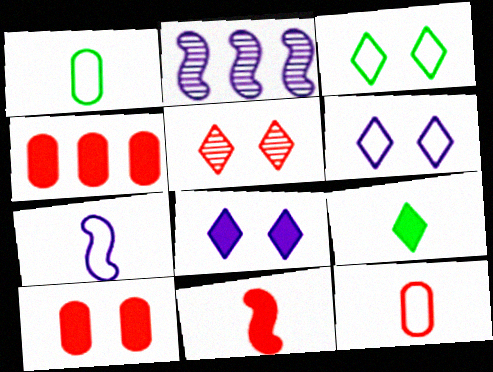[[3, 5, 8]]